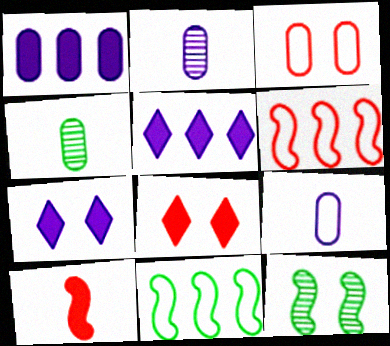[[1, 3, 4], 
[2, 8, 11], 
[3, 7, 12], 
[4, 6, 7]]